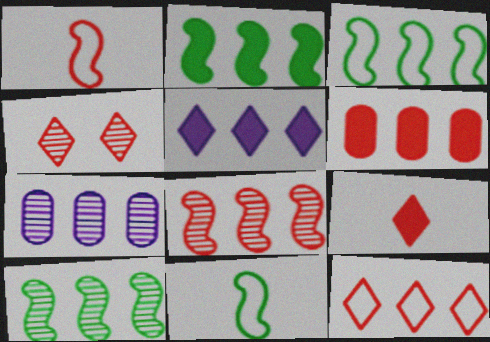[[1, 4, 6], 
[2, 3, 10], 
[2, 5, 6], 
[2, 7, 12], 
[4, 9, 12], 
[6, 8, 12]]